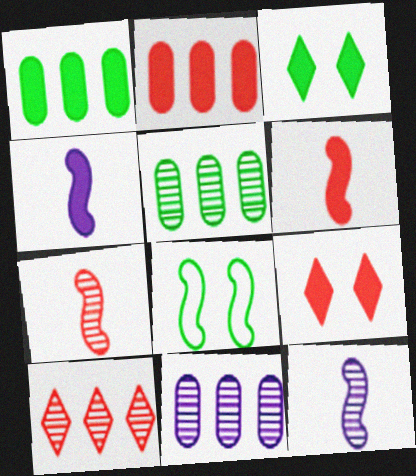[[1, 4, 9], 
[2, 3, 4], 
[2, 6, 9]]